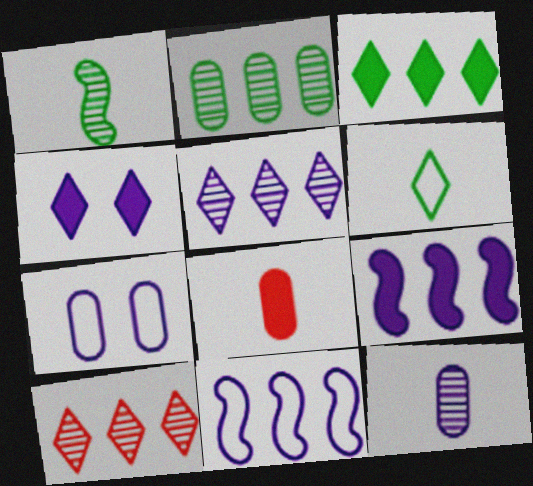[[2, 7, 8], 
[4, 6, 10], 
[4, 11, 12]]